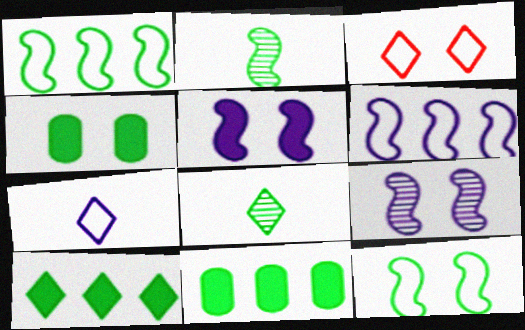[[1, 4, 8], 
[3, 4, 9], 
[8, 11, 12]]